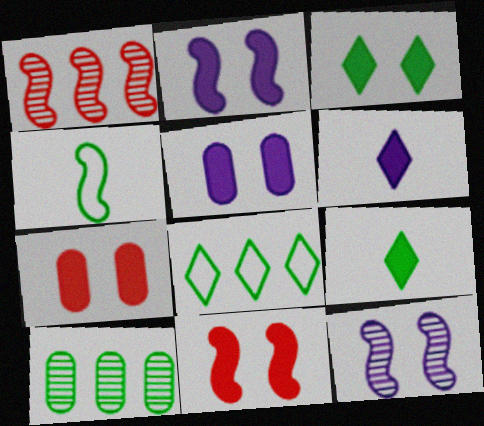[[1, 2, 4], 
[2, 3, 7], 
[3, 4, 10], 
[3, 5, 11]]